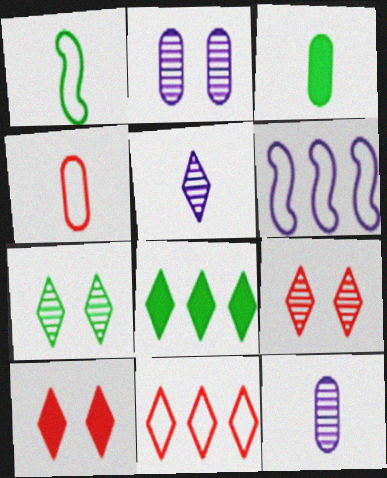[[3, 4, 12], 
[3, 6, 9]]